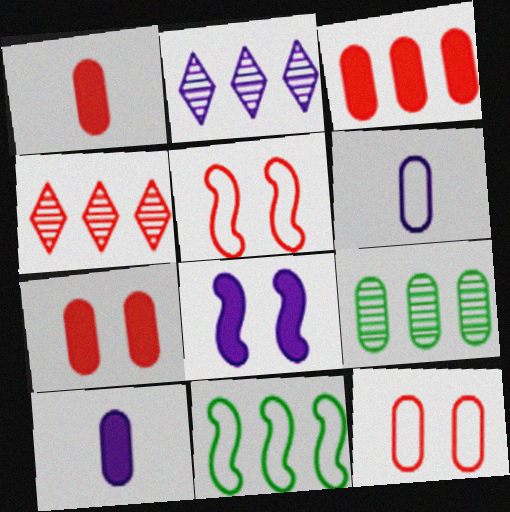[[1, 3, 7], 
[1, 4, 5], 
[2, 3, 11], 
[2, 6, 8], 
[6, 7, 9], 
[9, 10, 12]]